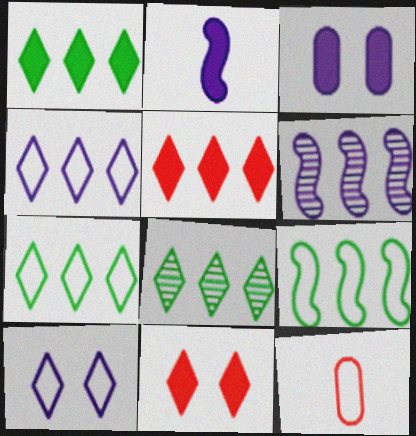[[1, 7, 8], 
[4, 5, 8], 
[9, 10, 12]]